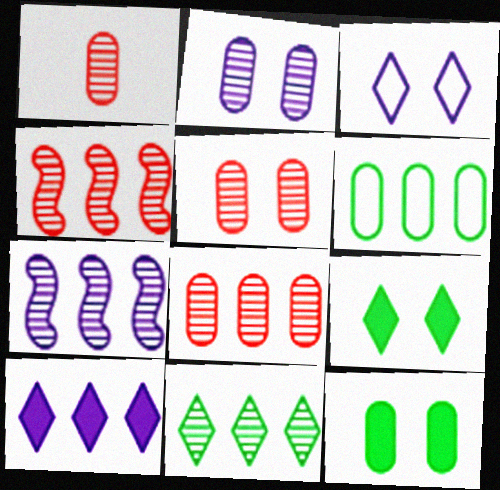[[1, 5, 8], 
[4, 6, 10], 
[7, 8, 11]]